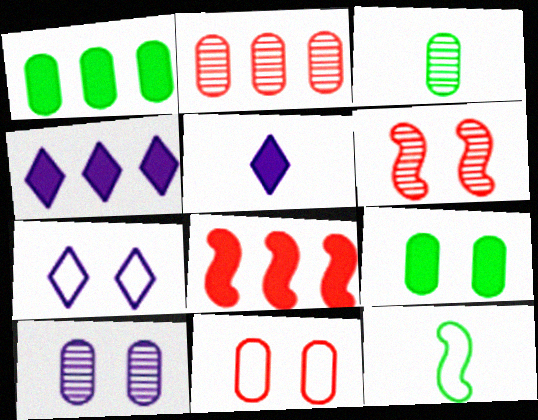[[1, 4, 8], 
[2, 3, 10], 
[3, 7, 8], 
[5, 8, 9], 
[6, 7, 9], 
[9, 10, 11]]